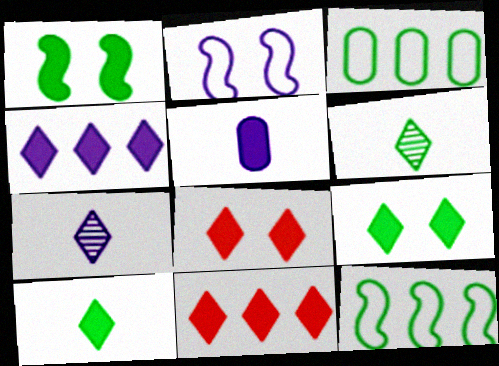[[1, 3, 6], 
[1, 5, 11], 
[4, 8, 10]]